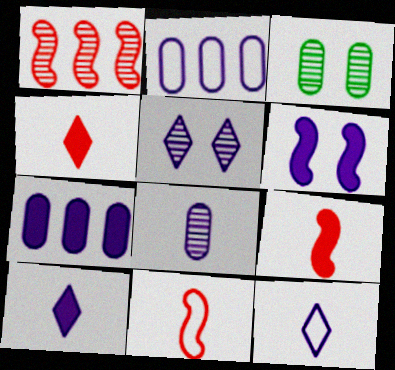[[6, 7, 10]]